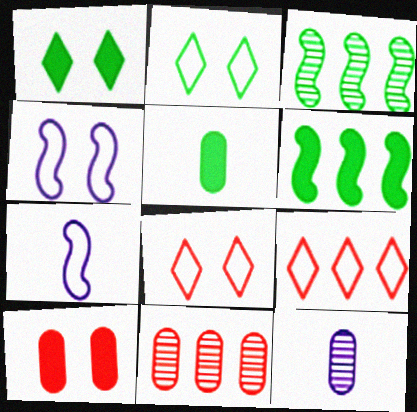[[1, 5, 6], 
[1, 7, 11], 
[2, 3, 5], 
[6, 8, 12]]